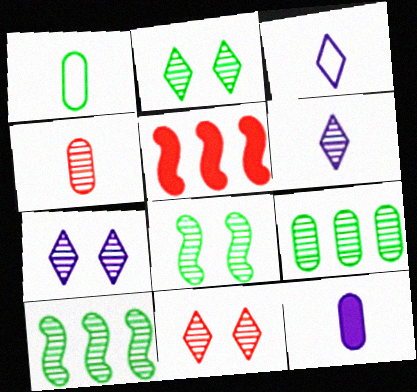[[1, 4, 12], 
[1, 5, 7], 
[2, 7, 11], 
[4, 7, 10]]